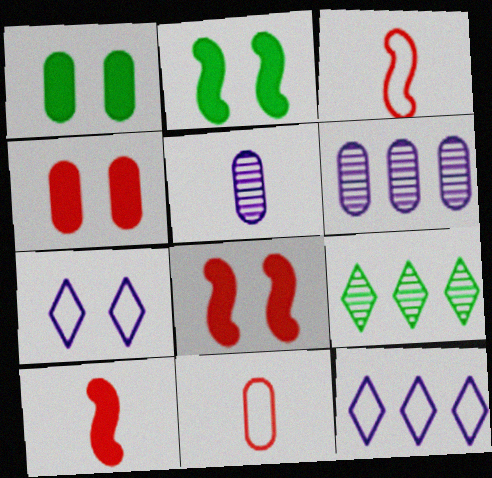[[1, 6, 11]]